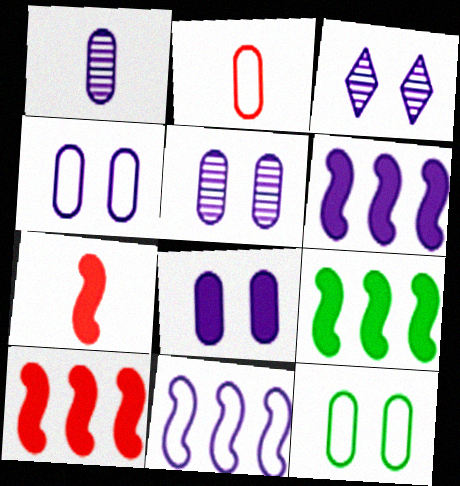[[2, 3, 9], 
[4, 5, 8], 
[6, 9, 10]]